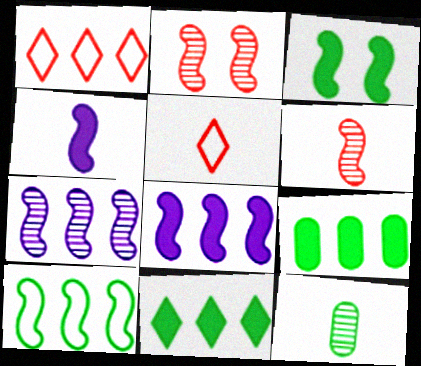[[1, 7, 9], 
[2, 4, 10], 
[4, 5, 12]]